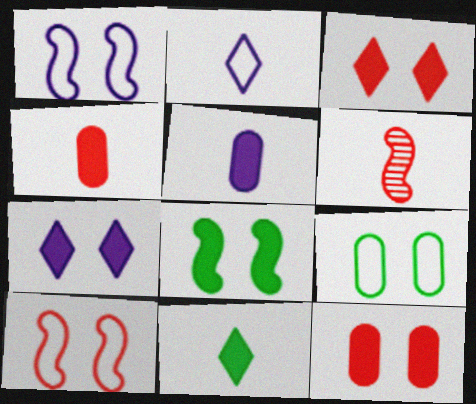[[7, 8, 12]]